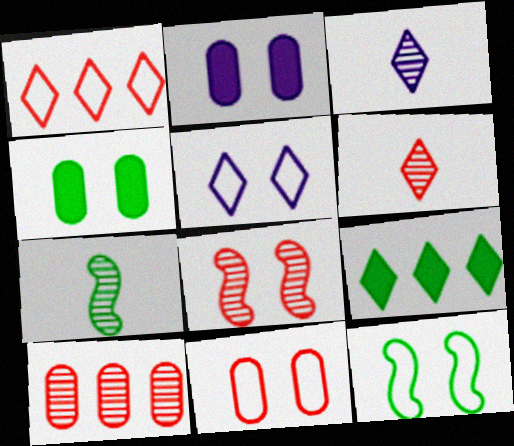[[1, 2, 7], 
[4, 5, 8], 
[5, 6, 9], 
[5, 11, 12], 
[6, 8, 10]]